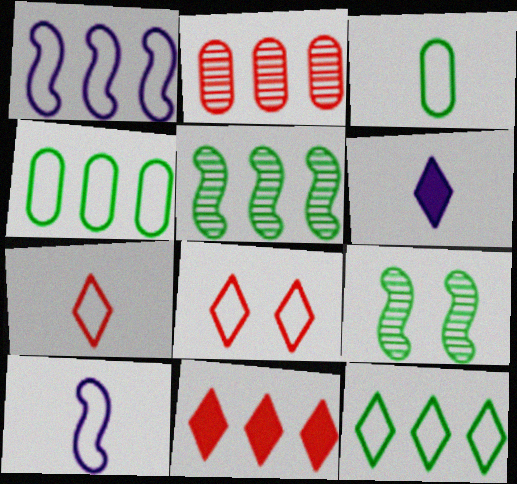[[1, 3, 8], 
[3, 7, 10], 
[4, 8, 10]]